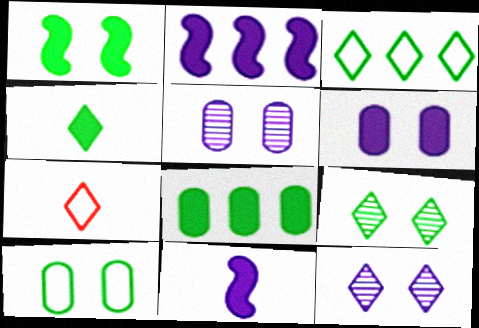[[1, 4, 8], 
[1, 9, 10], 
[3, 4, 9]]